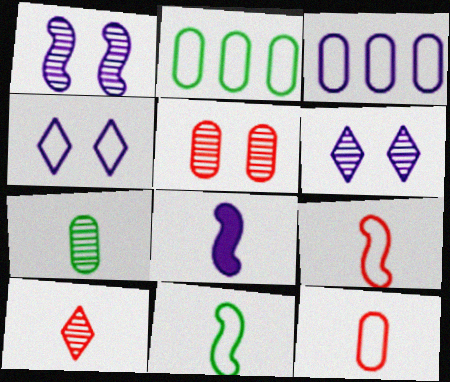[[2, 4, 9], 
[3, 6, 8]]